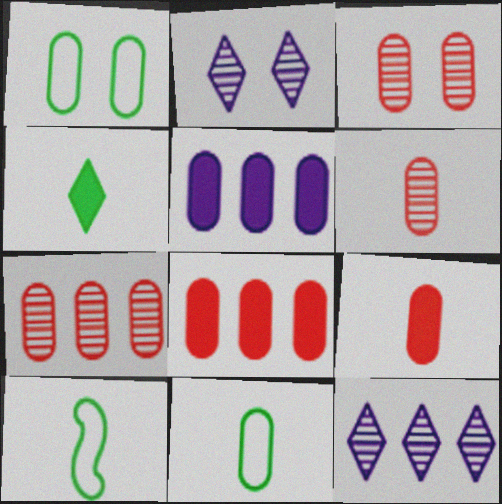[[1, 5, 6], 
[2, 8, 10], 
[3, 5, 11], 
[3, 6, 7]]